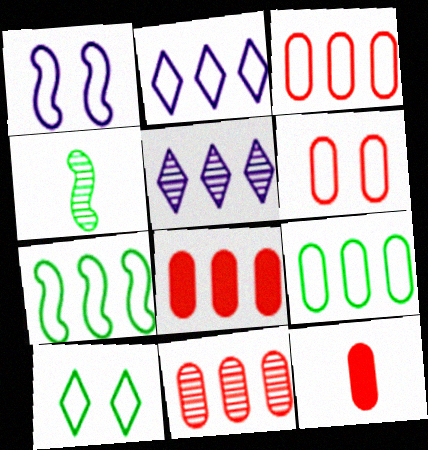[[1, 6, 10], 
[2, 3, 7], 
[3, 8, 11], 
[5, 7, 8], 
[6, 11, 12]]